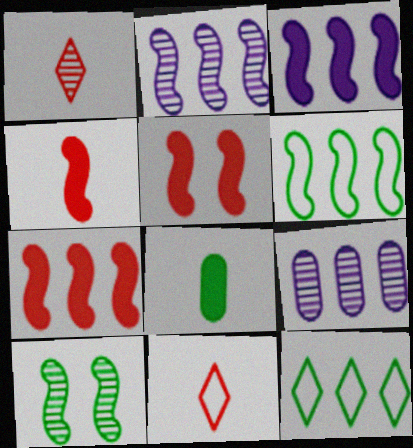[[1, 9, 10], 
[2, 6, 7], 
[4, 5, 7], 
[7, 9, 12], 
[8, 10, 12]]